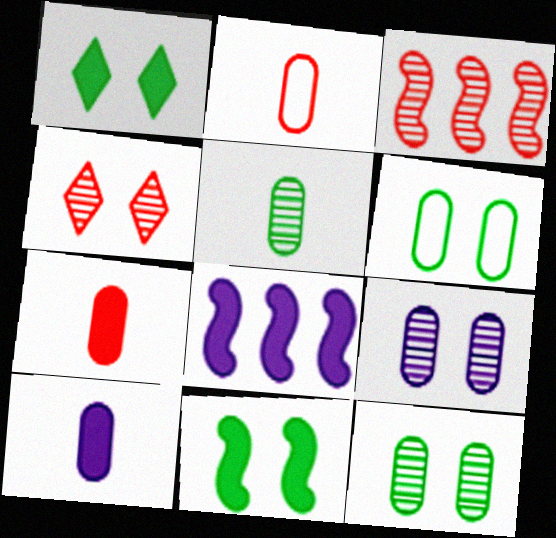[[1, 7, 8], 
[2, 5, 10]]